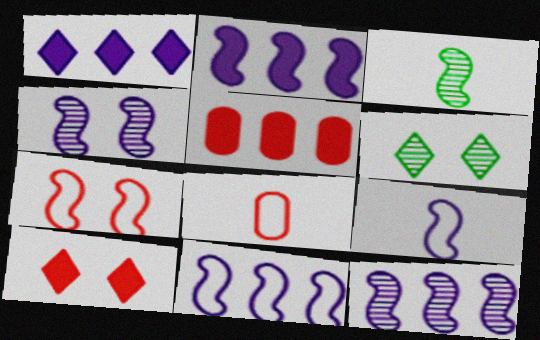[[2, 3, 7], 
[2, 4, 9], 
[2, 6, 8], 
[2, 11, 12], 
[5, 6, 9]]